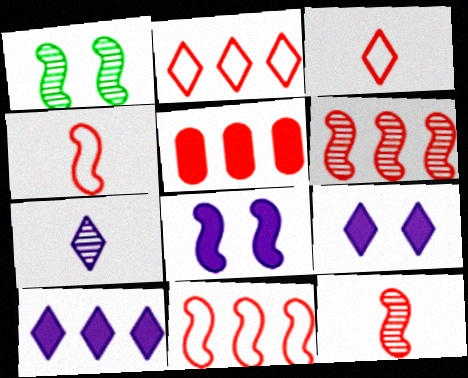[[2, 5, 6]]